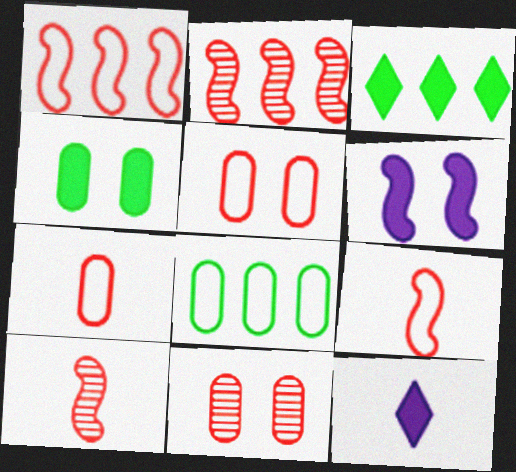[]